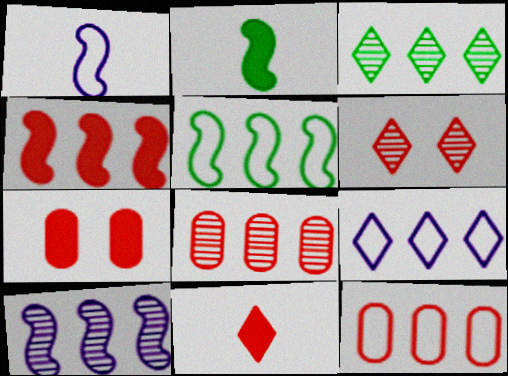[[1, 3, 7], 
[3, 8, 10], 
[4, 5, 10], 
[4, 7, 11], 
[5, 9, 12]]